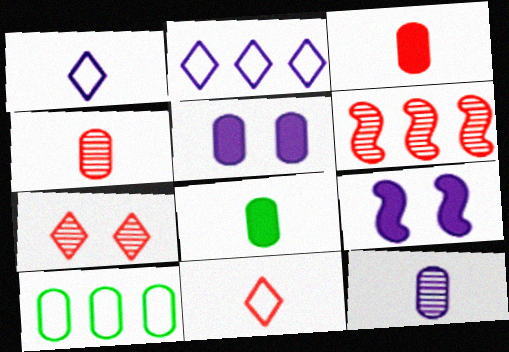[[2, 9, 12], 
[4, 5, 10], 
[4, 6, 7]]